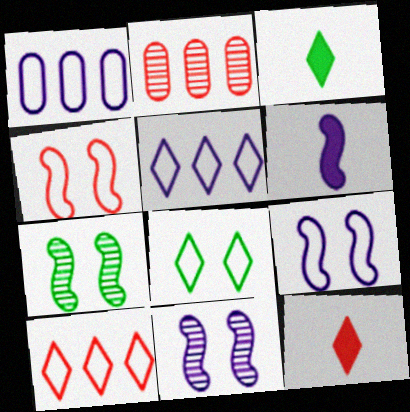[[1, 7, 12], 
[2, 3, 9], 
[2, 4, 12], 
[2, 6, 8]]